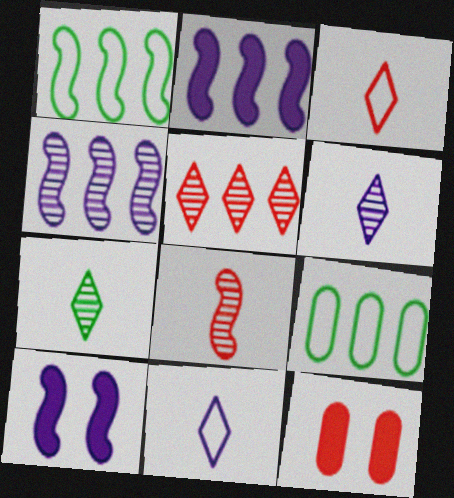[[1, 6, 12], 
[1, 8, 10], 
[2, 5, 9]]